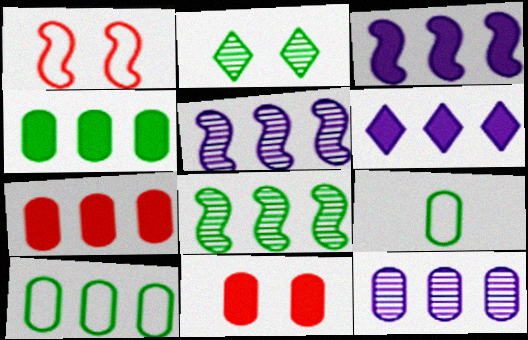[[7, 10, 12], 
[9, 11, 12]]